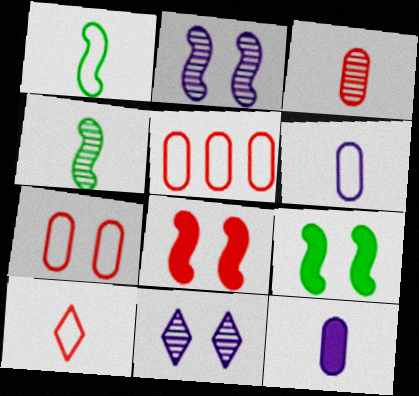[[1, 6, 10], 
[4, 10, 12], 
[7, 9, 11]]